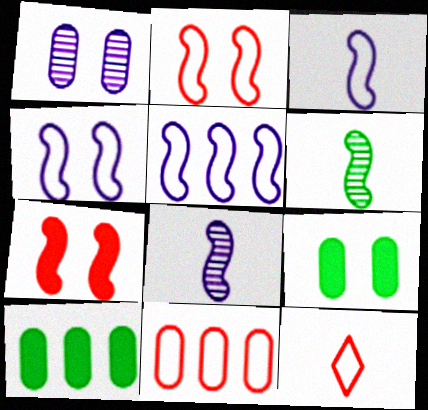[[2, 11, 12], 
[3, 4, 5], 
[5, 6, 7]]